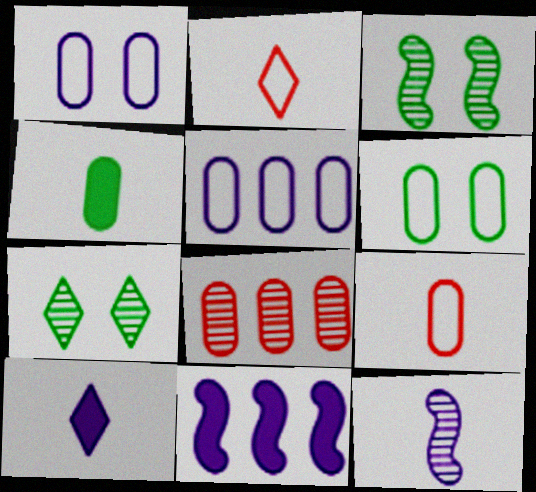[[1, 4, 8], 
[2, 4, 12], 
[5, 6, 9], 
[7, 8, 12], 
[7, 9, 11]]